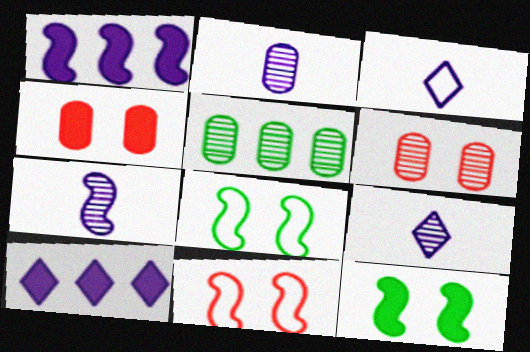[[2, 5, 6], 
[2, 7, 9]]